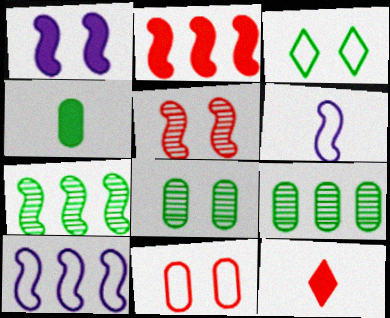[[2, 7, 10], 
[3, 4, 7], 
[8, 10, 12]]